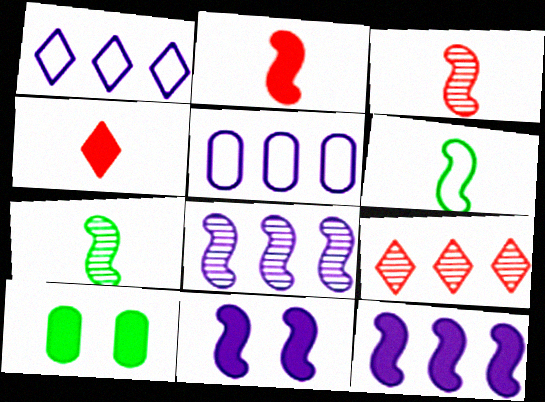[[1, 3, 10], 
[4, 10, 12]]